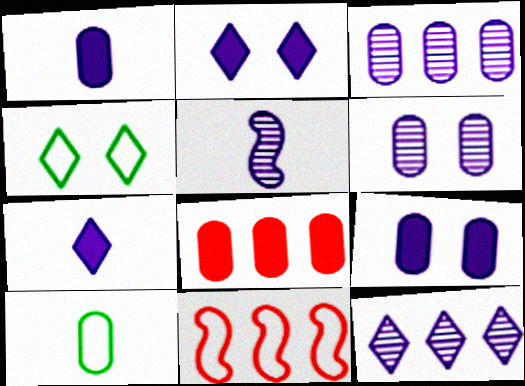[[4, 5, 8], 
[5, 6, 12], 
[6, 8, 10]]